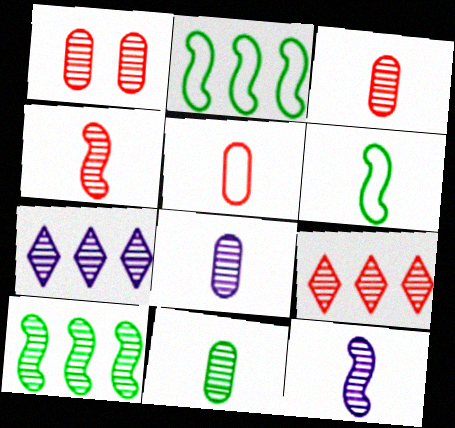[[1, 4, 9], 
[3, 8, 11]]